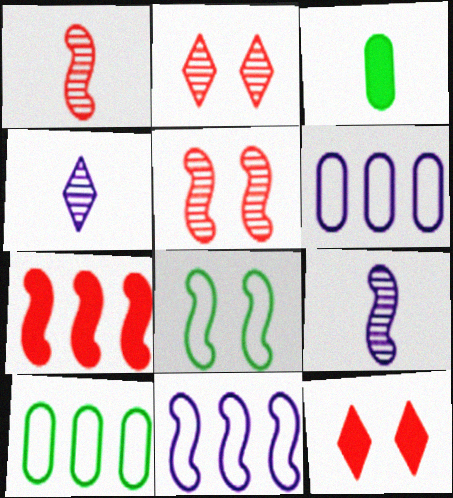[[2, 3, 11], 
[7, 8, 9], 
[9, 10, 12]]